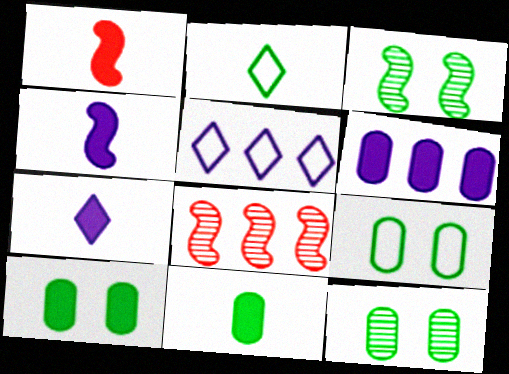[[1, 5, 12], 
[1, 7, 11], 
[7, 8, 9], 
[9, 10, 12]]